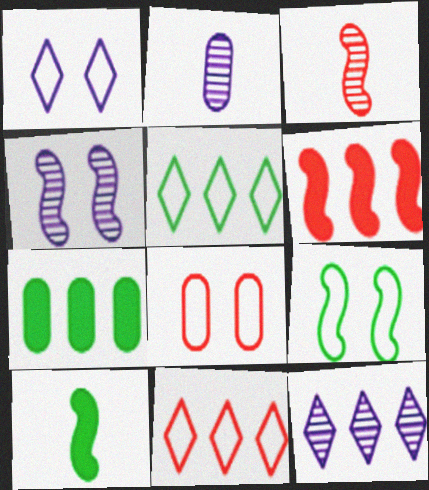[[1, 3, 7], 
[1, 8, 9], 
[2, 4, 12], 
[2, 7, 8], 
[8, 10, 12]]